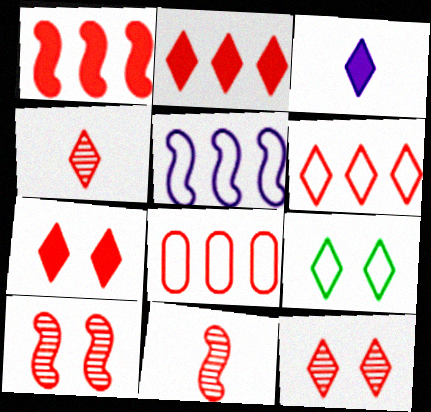[[4, 6, 7], 
[7, 8, 11]]